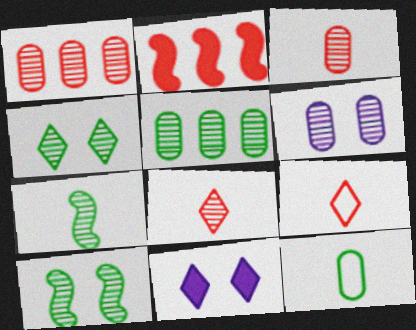[[3, 5, 6], 
[4, 5, 7]]